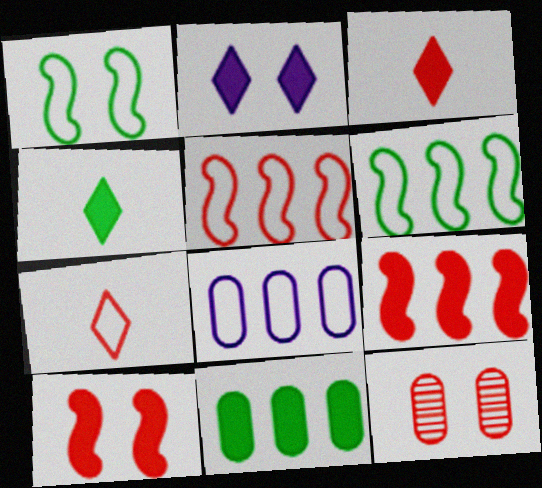[[1, 2, 12], 
[1, 7, 8], 
[3, 5, 12], 
[7, 9, 12]]